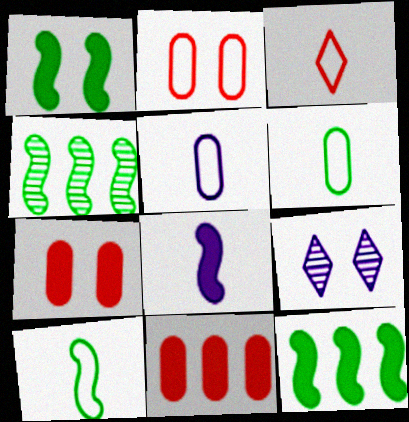[[1, 2, 9], 
[1, 4, 10], 
[3, 5, 10], 
[9, 10, 11]]